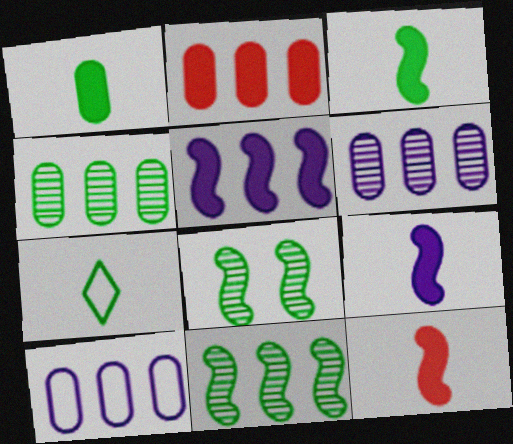[[2, 4, 10], 
[3, 9, 12]]